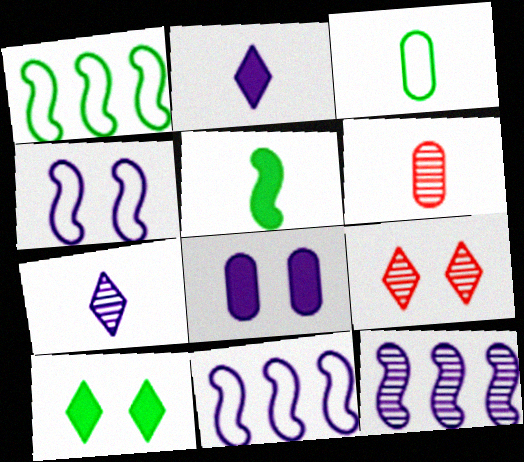[[6, 10, 11], 
[7, 8, 11]]